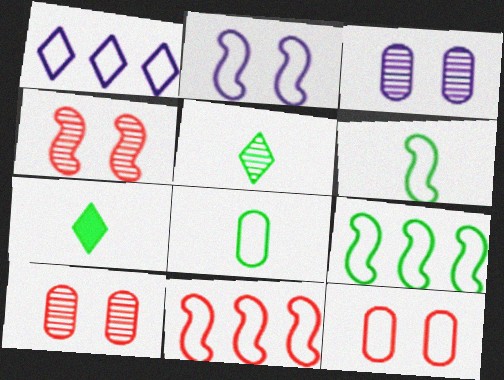[[1, 6, 12], 
[2, 6, 11], 
[3, 7, 11]]